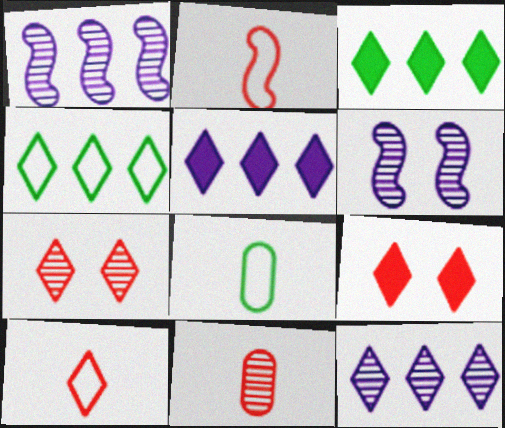[[1, 8, 9]]